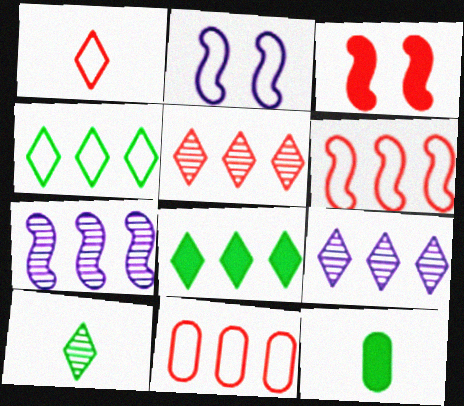[[2, 5, 12], 
[7, 8, 11]]